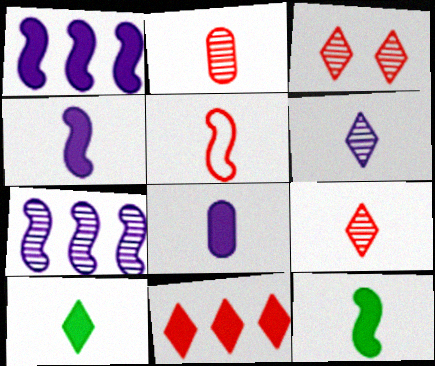[]